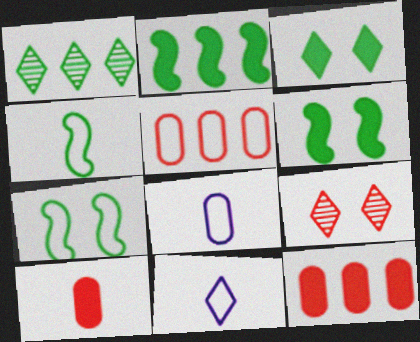[[2, 8, 9], 
[5, 7, 11]]